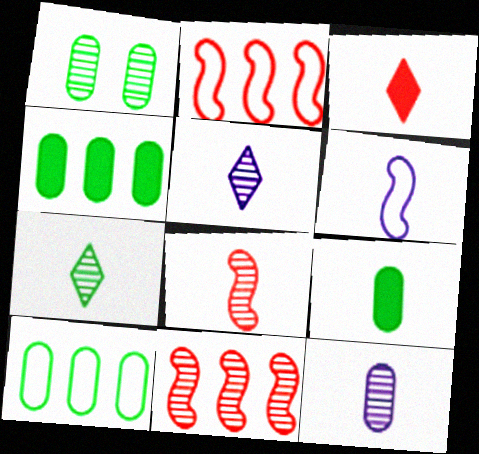[[1, 5, 11], 
[1, 9, 10], 
[7, 8, 12]]